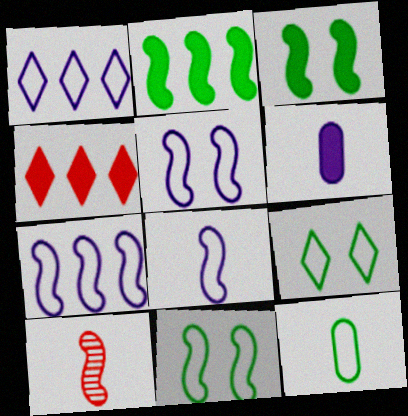[[2, 5, 10], 
[3, 4, 6], 
[3, 7, 10], 
[5, 7, 8]]